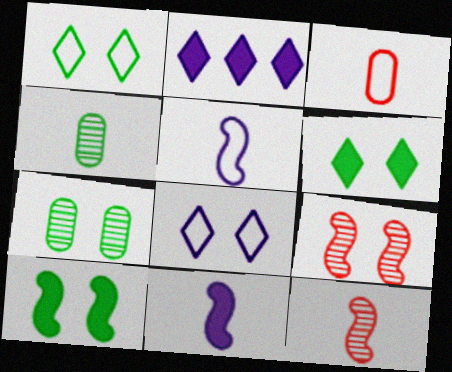[[1, 7, 10]]